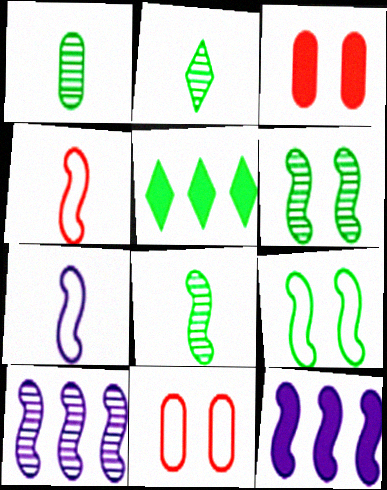[[1, 2, 8], 
[1, 5, 9], 
[2, 11, 12], 
[4, 6, 12]]